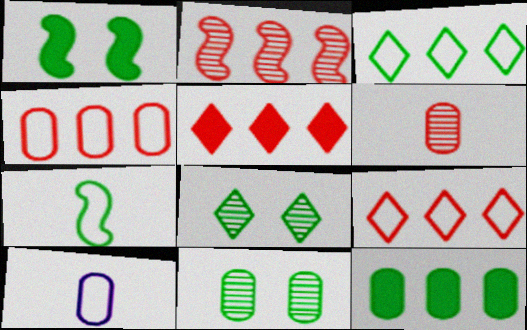[[2, 4, 5], 
[7, 8, 12]]